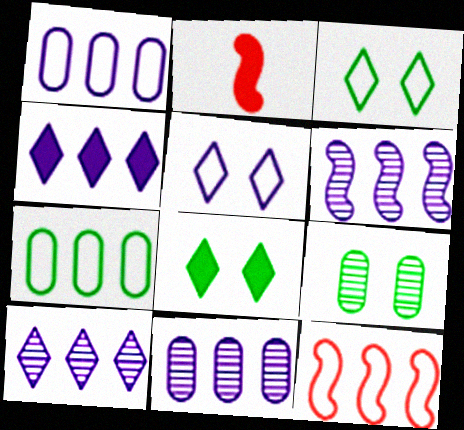[[1, 4, 6], 
[2, 3, 11], 
[6, 10, 11]]